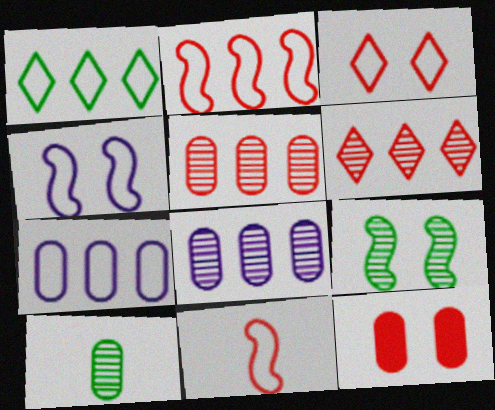[[1, 2, 7], 
[6, 11, 12], 
[7, 10, 12]]